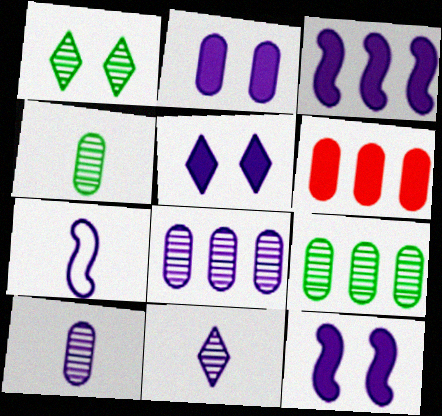[[1, 6, 7], 
[2, 5, 12], 
[5, 7, 8]]